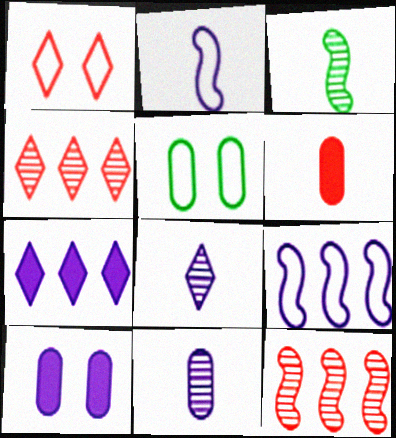[[1, 6, 12], 
[8, 9, 10]]